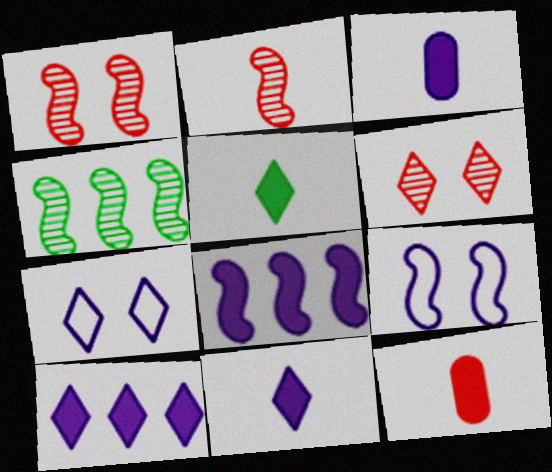[[4, 7, 12]]